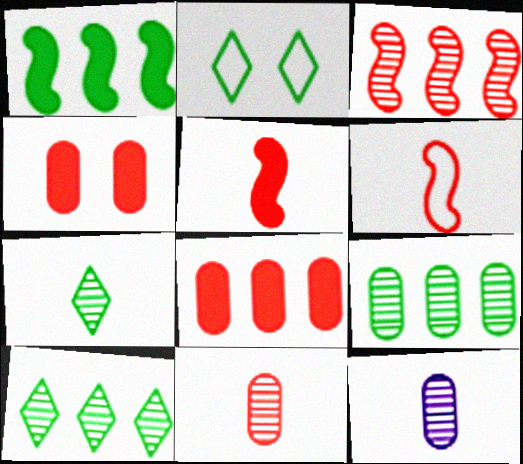[]